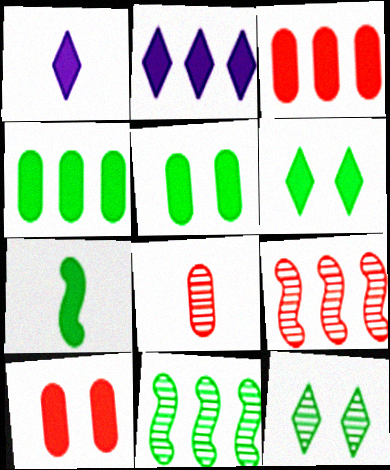[[2, 7, 10], 
[4, 6, 7]]